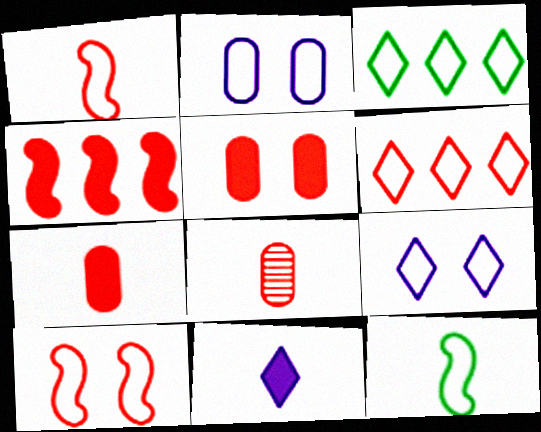[[1, 2, 3], 
[2, 6, 12], 
[8, 11, 12]]